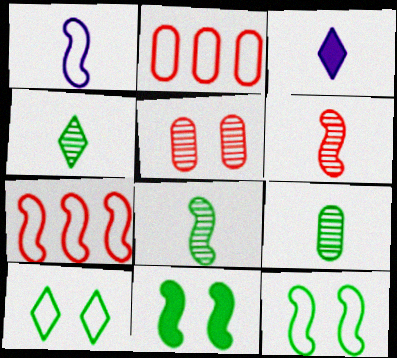[[1, 2, 10], 
[1, 7, 12], 
[4, 8, 9]]